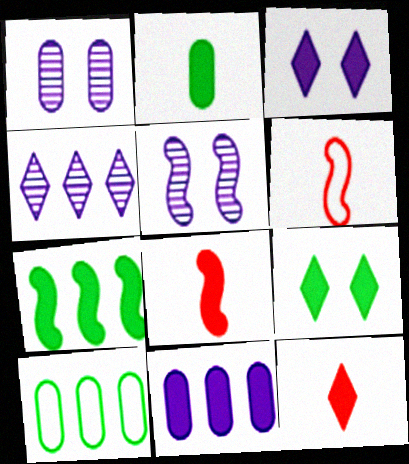[[2, 7, 9], 
[5, 6, 7], 
[5, 10, 12], 
[8, 9, 11]]